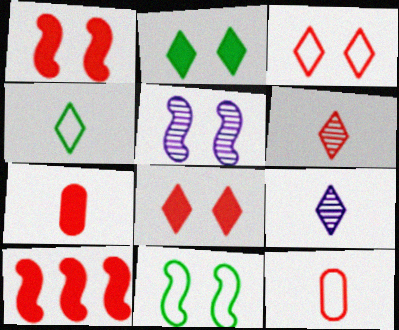[[1, 5, 11], 
[7, 8, 10]]